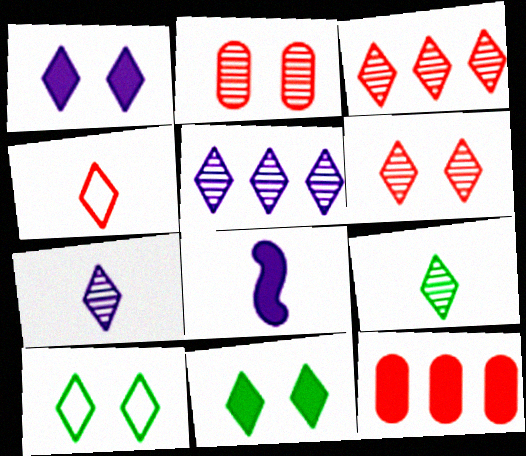[[1, 6, 10], 
[4, 5, 11], 
[5, 6, 9], 
[8, 11, 12]]